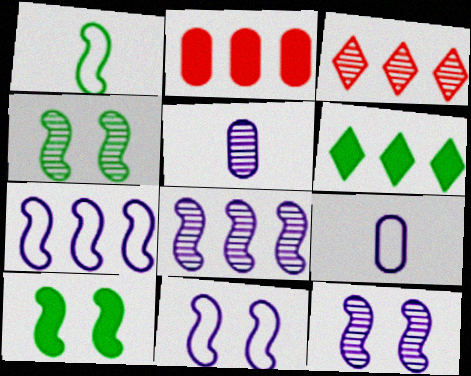[[3, 4, 5], 
[3, 9, 10]]